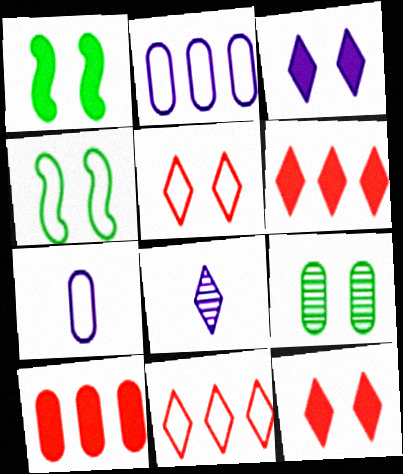[[4, 7, 11], 
[4, 8, 10], 
[7, 9, 10]]